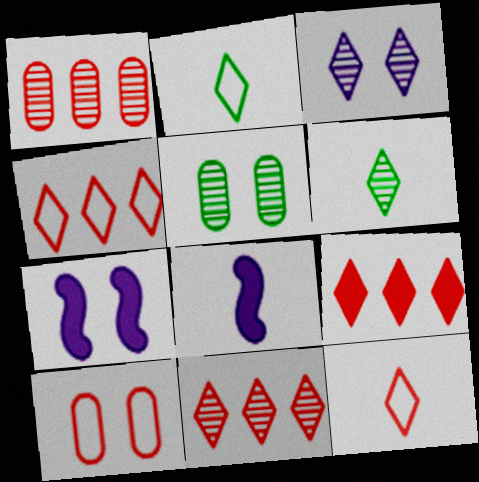[[1, 2, 7], 
[2, 3, 9], 
[3, 6, 11], 
[4, 5, 8], 
[4, 9, 11]]